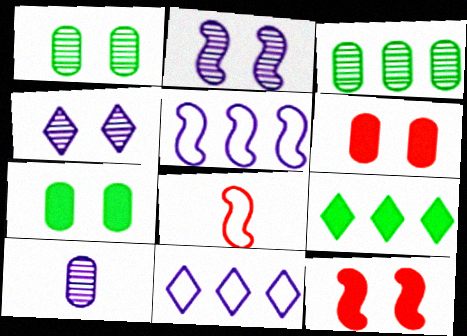[]